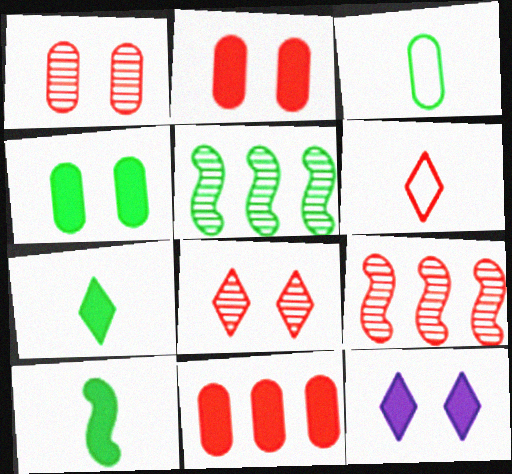[[2, 6, 9], 
[3, 9, 12], 
[10, 11, 12]]